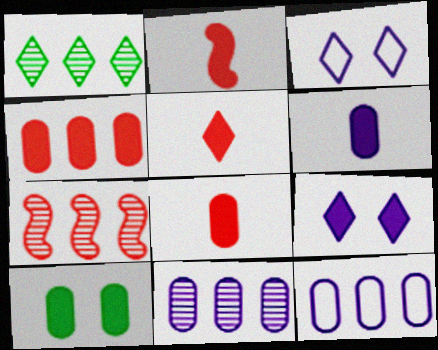[[1, 3, 5], 
[1, 7, 11], 
[2, 5, 8], 
[4, 6, 10]]